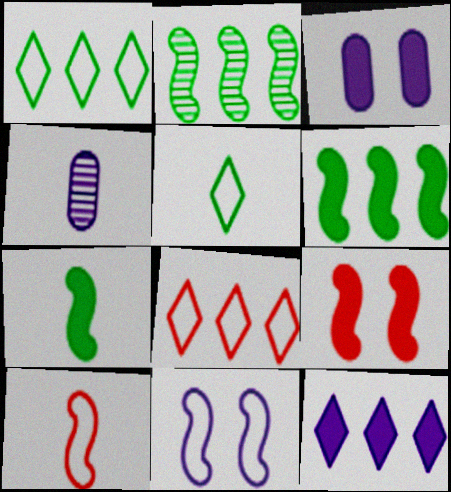[[1, 4, 9], 
[4, 11, 12]]